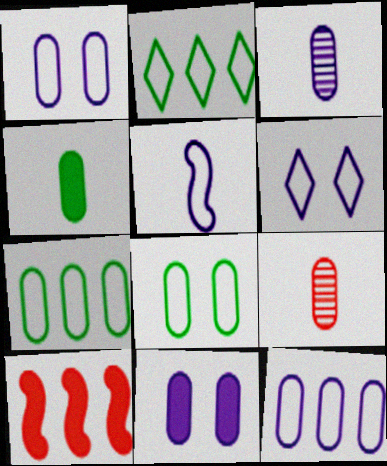[[3, 11, 12], 
[5, 6, 12], 
[7, 9, 11]]